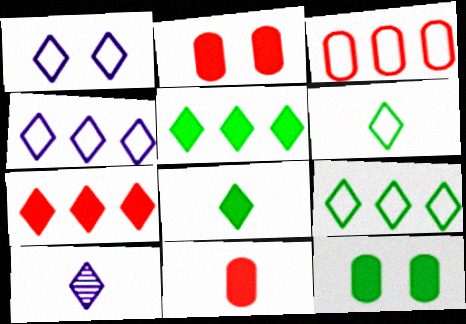[]